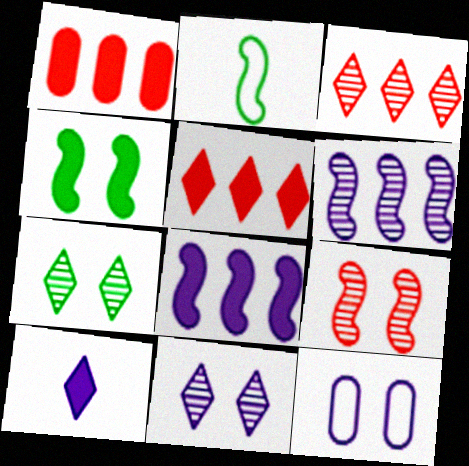[[1, 2, 11], 
[1, 4, 10], 
[2, 8, 9], 
[6, 10, 12]]